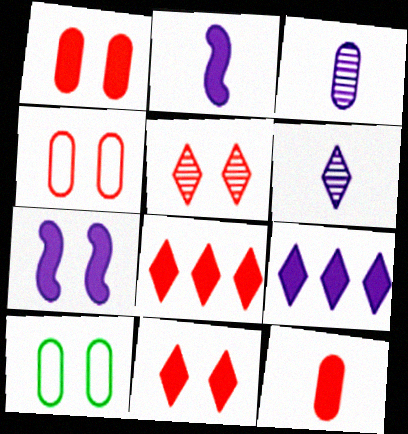[[5, 7, 10]]